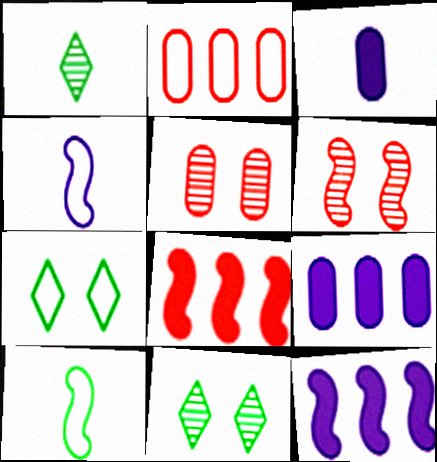[[2, 4, 7], 
[6, 10, 12]]